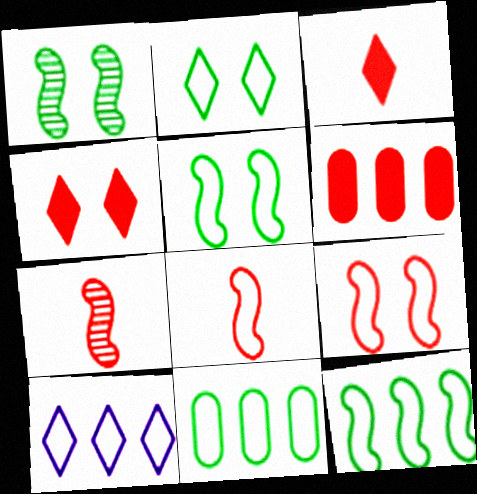[]